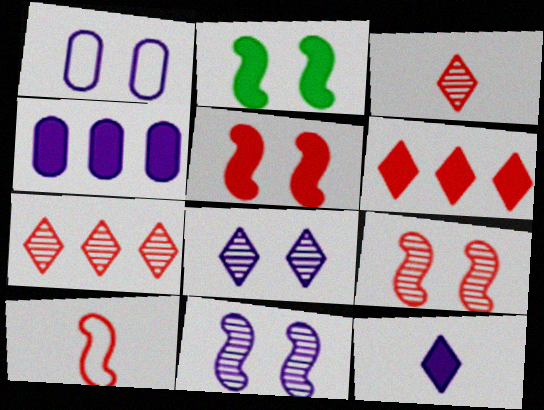[]